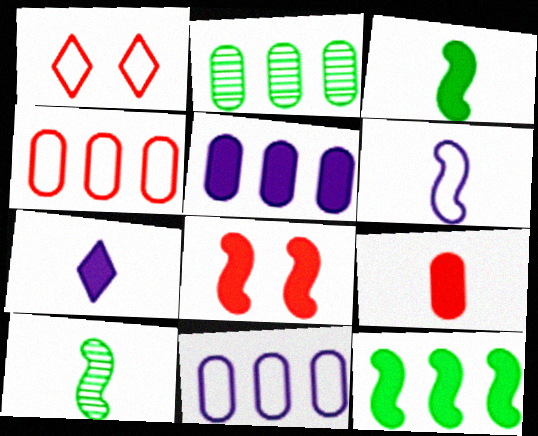[[1, 5, 10], 
[2, 4, 5], 
[3, 7, 9]]